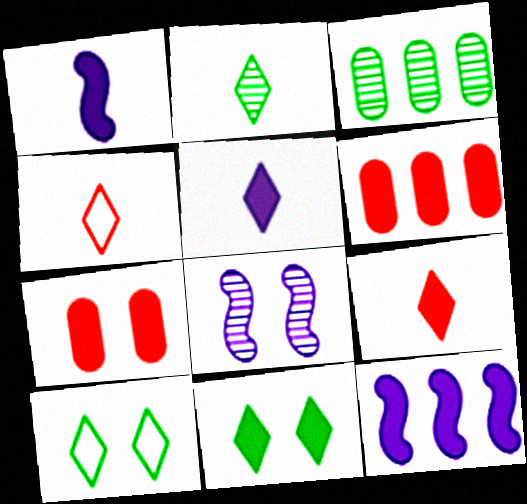[[1, 6, 11], 
[2, 4, 5], 
[7, 8, 10]]